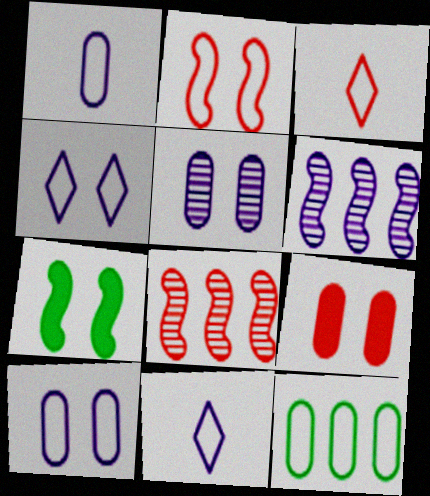[[2, 11, 12], 
[3, 8, 9]]